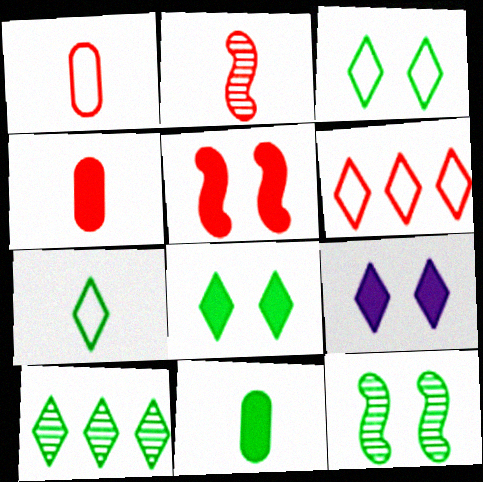[[7, 8, 10]]